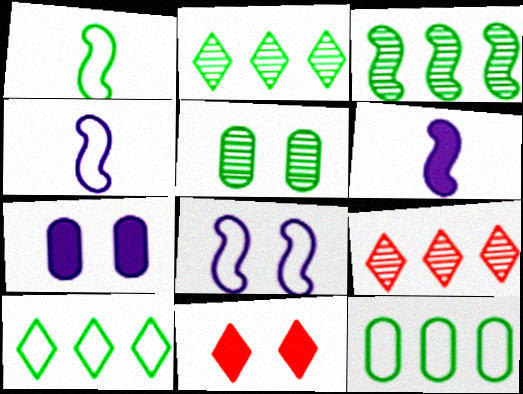[[1, 7, 9], 
[5, 8, 11]]